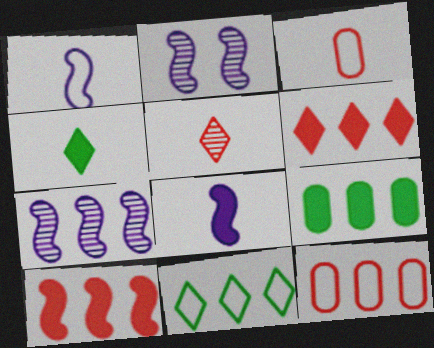[[2, 4, 12]]